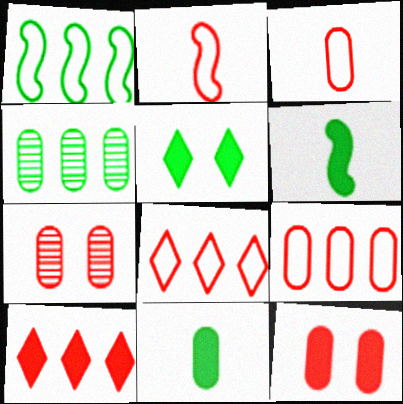[[2, 7, 10]]